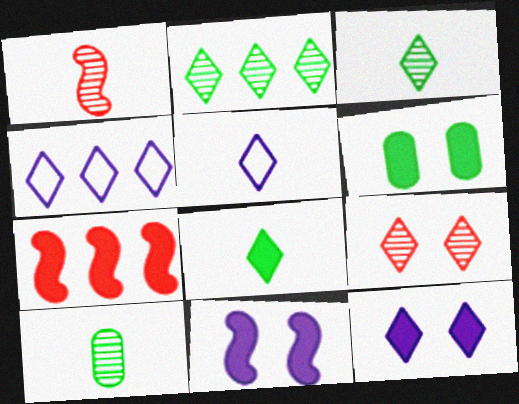[[1, 4, 6], 
[4, 8, 9]]